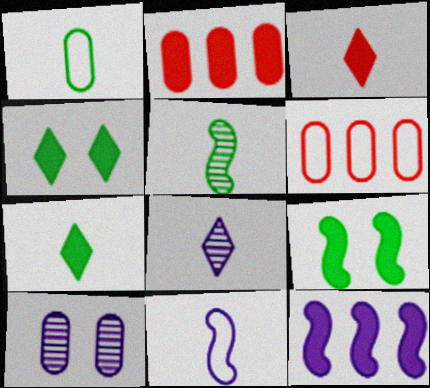[[1, 2, 10], 
[1, 5, 7], 
[6, 8, 9]]